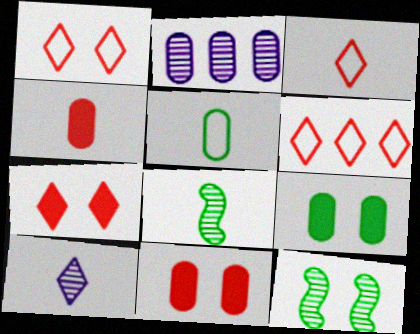[[1, 3, 6], 
[2, 5, 11]]